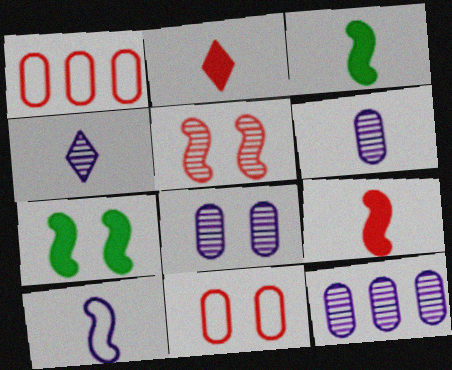[[1, 2, 5], 
[1, 4, 7], 
[6, 8, 12]]